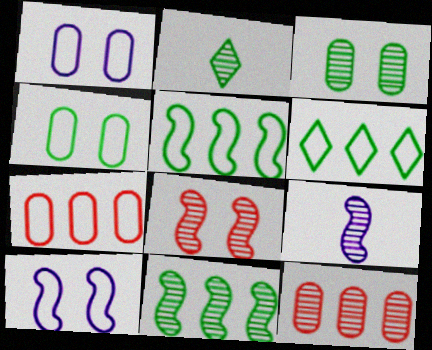[[2, 3, 11], 
[8, 9, 11]]